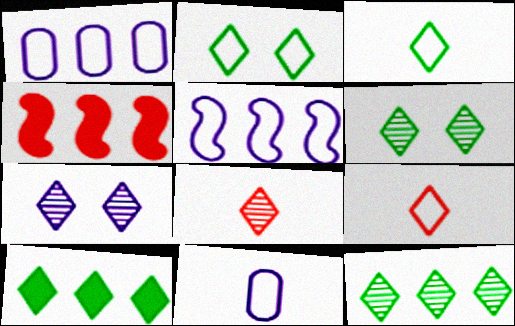[[1, 4, 12], 
[3, 6, 10], 
[4, 6, 11], 
[7, 8, 12], 
[7, 9, 10]]